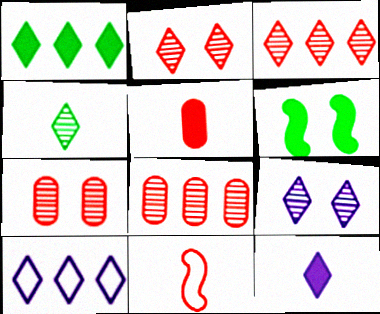[[1, 3, 10], 
[3, 4, 9], 
[9, 10, 12]]